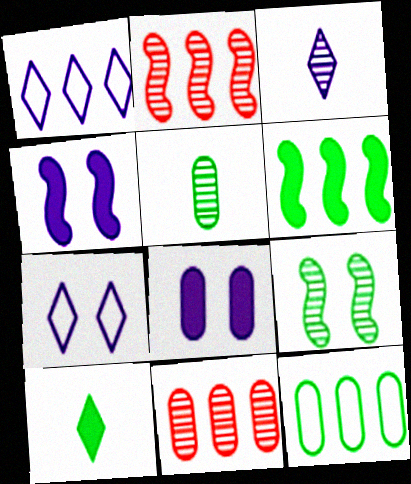[[1, 6, 11], 
[3, 9, 11], 
[9, 10, 12]]